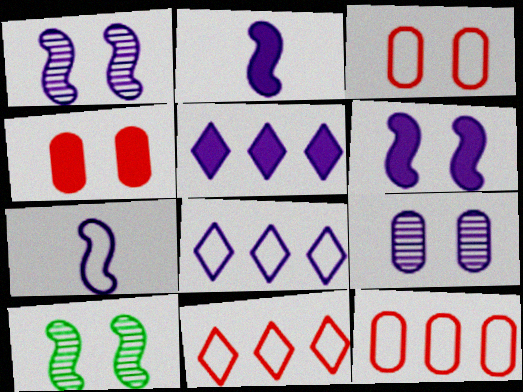[[2, 8, 9], 
[5, 7, 9]]